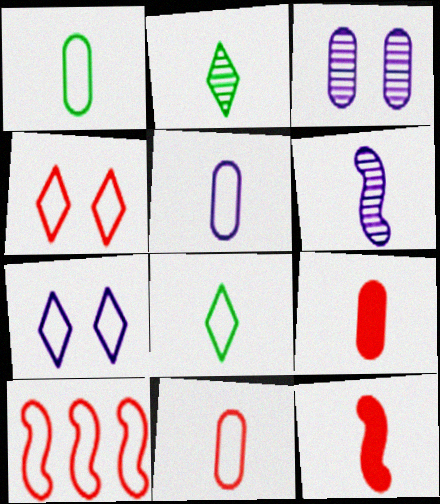[[1, 5, 11], 
[1, 7, 10], 
[2, 5, 12], 
[4, 10, 11], 
[6, 8, 9]]